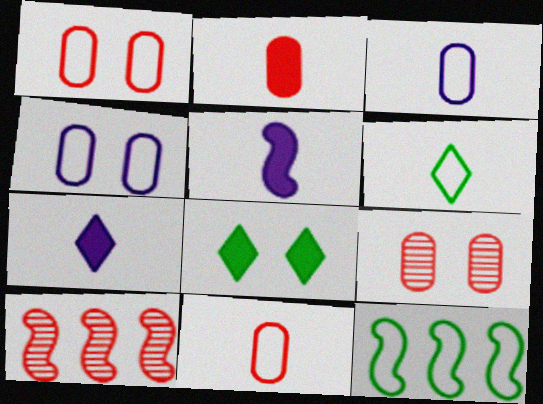[[3, 8, 10], 
[7, 9, 12]]